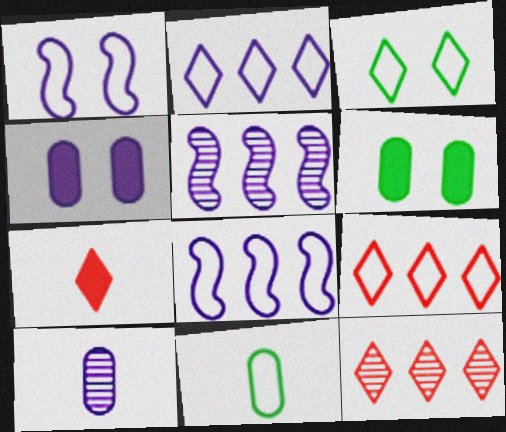[[1, 9, 11]]